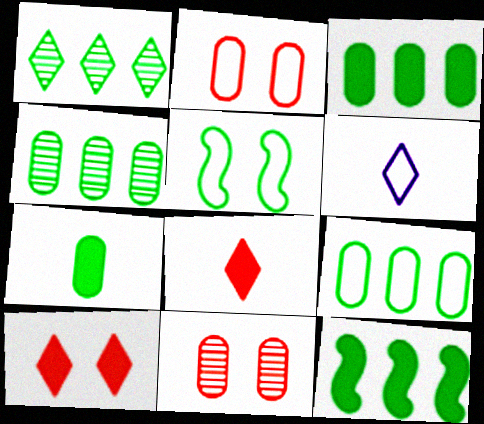[[1, 5, 7], 
[1, 6, 10], 
[1, 9, 12], 
[3, 4, 9], 
[6, 11, 12]]